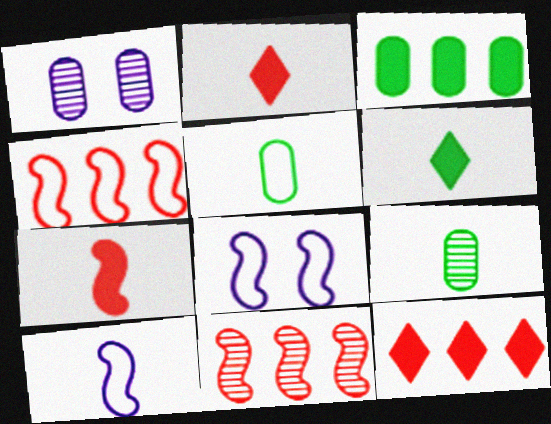[[1, 4, 6], 
[2, 9, 10], 
[8, 9, 12]]